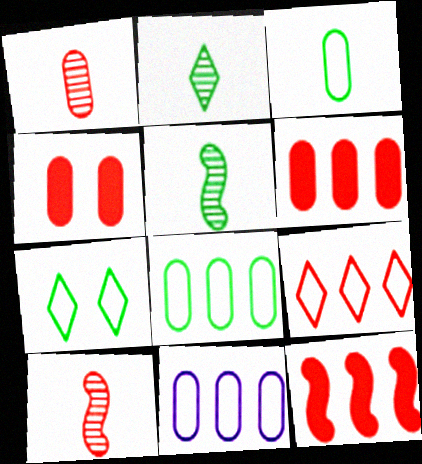[[4, 9, 10]]